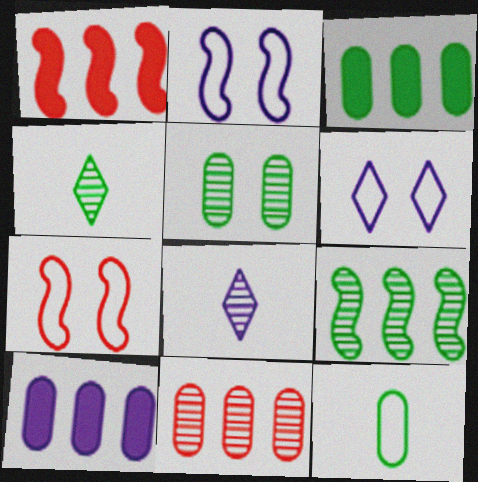[[2, 8, 10], 
[3, 5, 12], 
[3, 7, 8], 
[4, 5, 9], 
[4, 7, 10]]